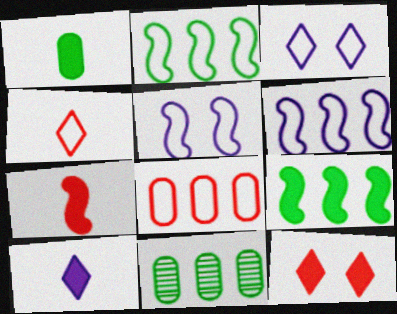[[1, 7, 10], 
[3, 7, 11]]